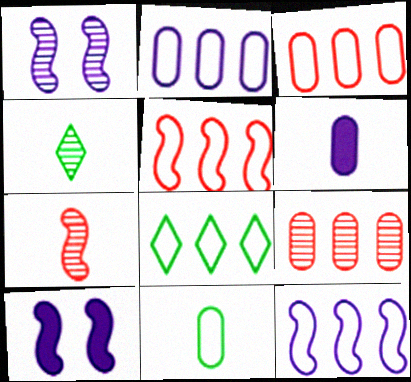[[1, 4, 9], 
[2, 5, 8], 
[3, 4, 10], 
[3, 8, 12]]